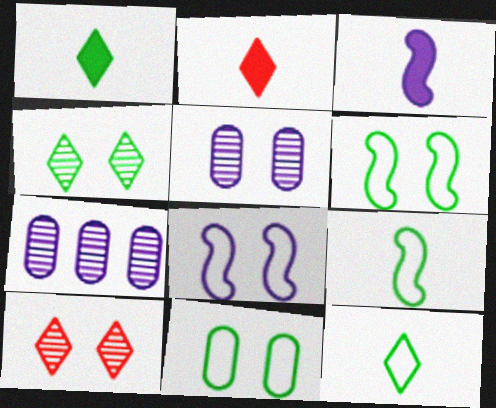[[2, 6, 7]]